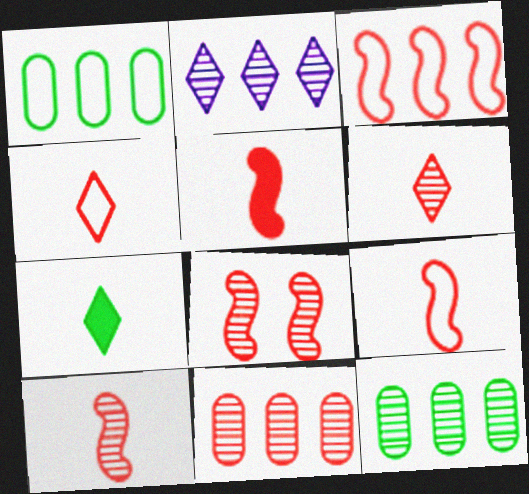[[3, 5, 8], 
[5, 9, 10], 
[6, 8, 11]]